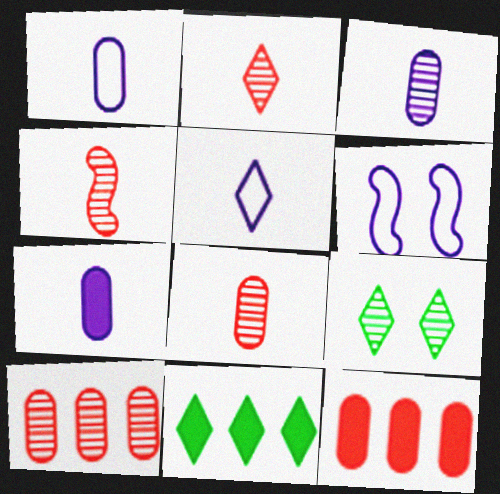[[1, 3, 7], 
[2, 4, 8], 
[6, 8, 11]]